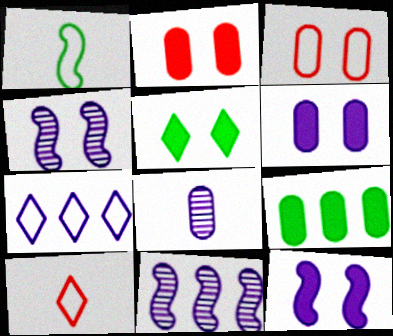[[1, 3, 7], 
[2, 5, 12], 
[3, 4, 5], 
[3, 8, 9], 
[4, 9, 10], 
[7, 8, 12]]